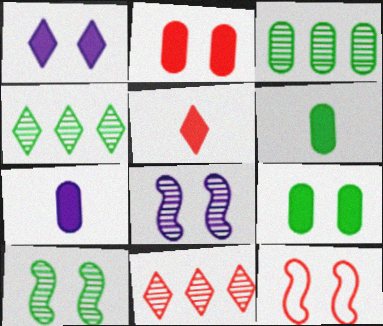[[4, 7, 12]]